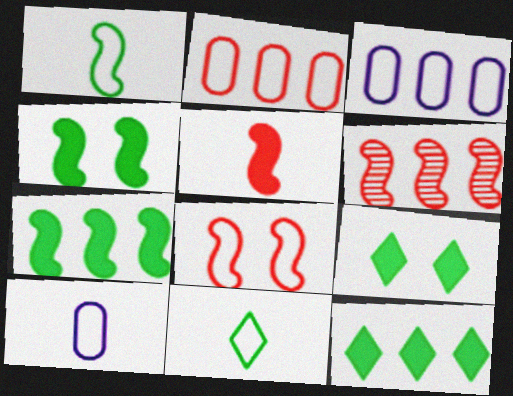[[3, 6, 12], 
[3, 8, 11], 
[5, 6, 8], 
[6, 9, 10]]